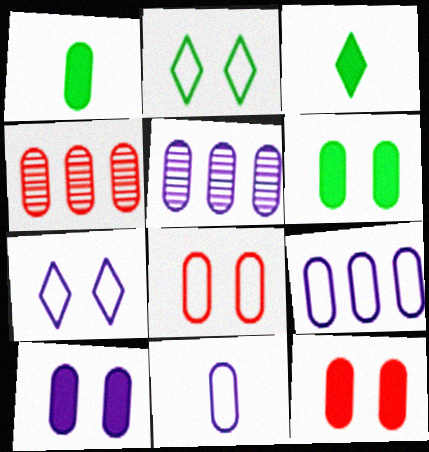[[1, 5, 8], 
[4, 6, 11], 
[5, 10, 11], 
[6, 10, 12]]